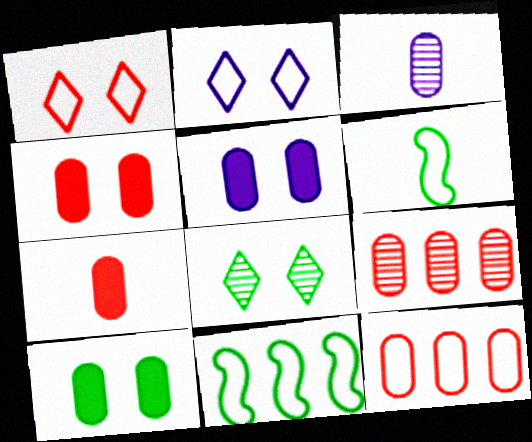[[2, 6, 12], 
[3, 10, 12], 
[4, 5, 10]]